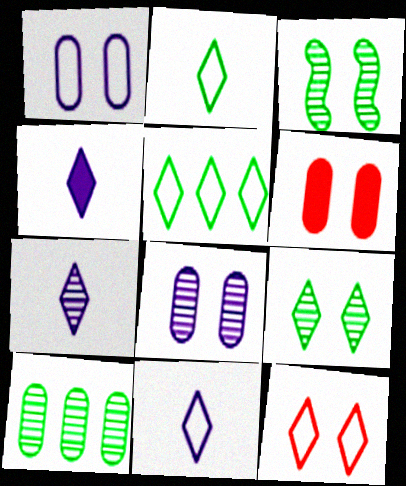[[4, 7, 11], 
[5, 11, 12]]